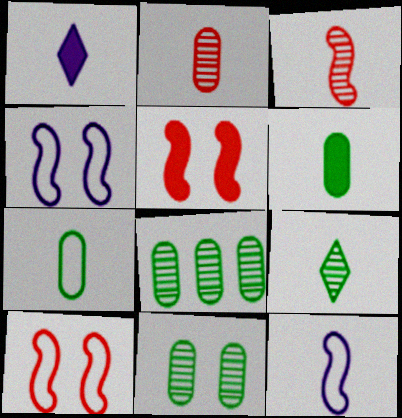[[1, 3, 7], 
[1, 8, 10]]